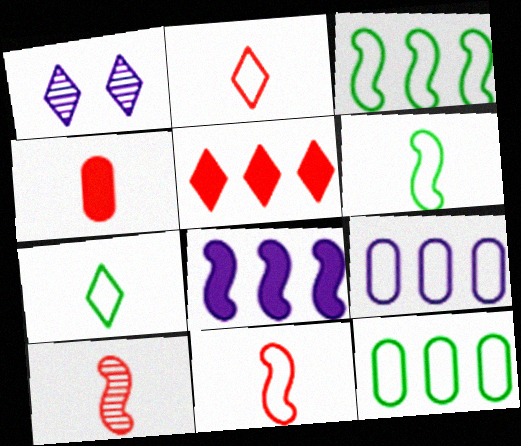[[1, 3, 4], 
[1, 5, 7], 
[2, 4, 10]]